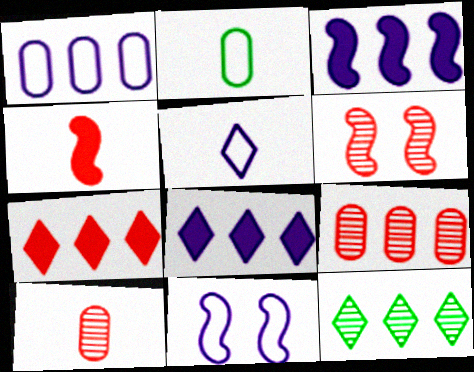[[1, 5, 11], 
[2, 6, 8]]